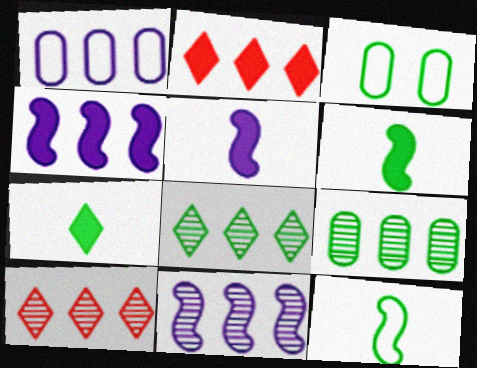[[3, 5, 10], 
[3, 6, 8], 
[9, 10, 11]]